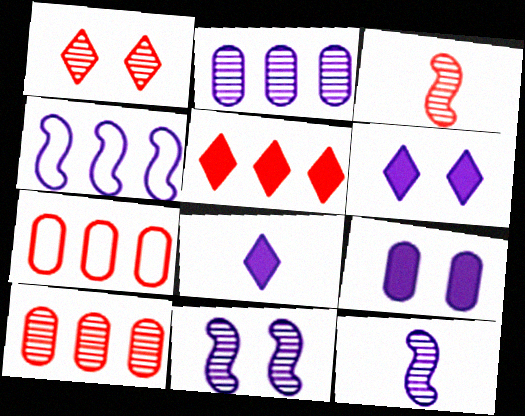[[1, 3, 10]]